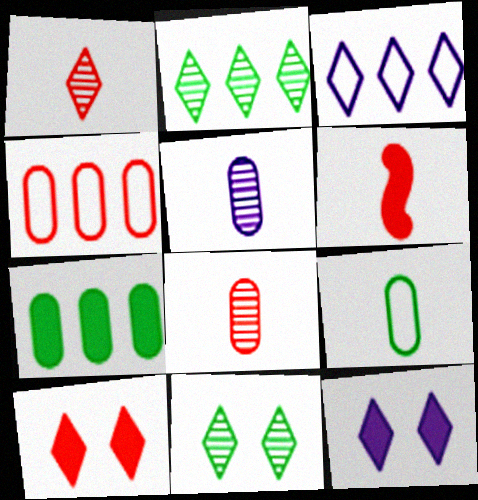[[6, 7, 12]]